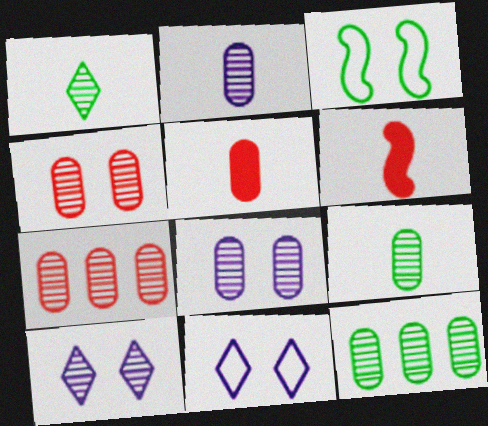[[2, 4, 12], 
[6, 11, 12], 
[7, 8, 9]]